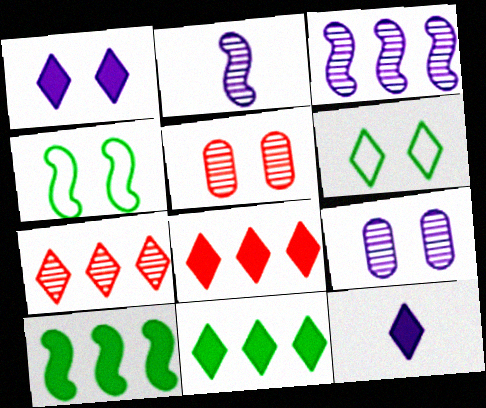[[1, 4, 5], 
[6, 7, 12]]